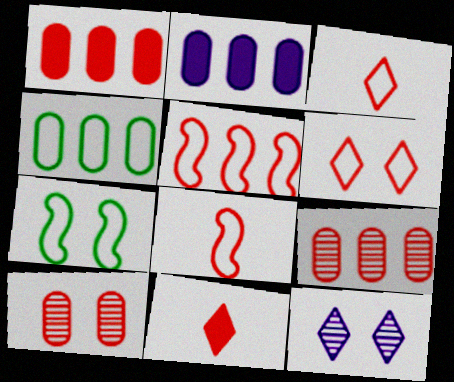[[2, 4, 9], 
[5, 10, 11]]